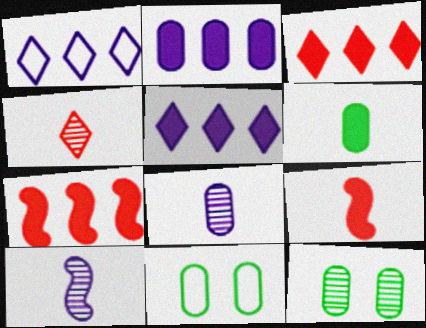[[1, 9, 12], 
[3, 10, 11]]